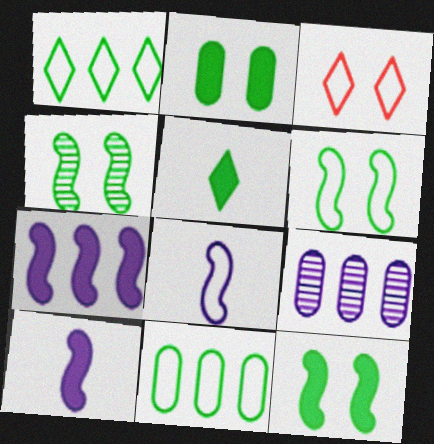[[3, 8, 11], 
[4, 5, 11], 
[4, 6, 12]]